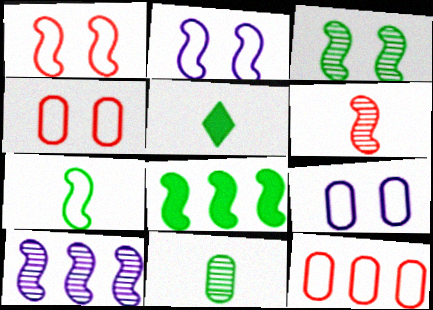[[2, 6, 8], 
[3, 6, 10], 
[3, 7, 8], 
[4, 5, 10], 
[5, 7, 11]]